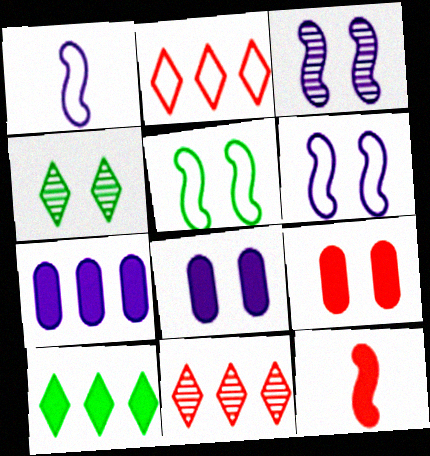[[4, 6, 9], 
[8, 10, 12]]